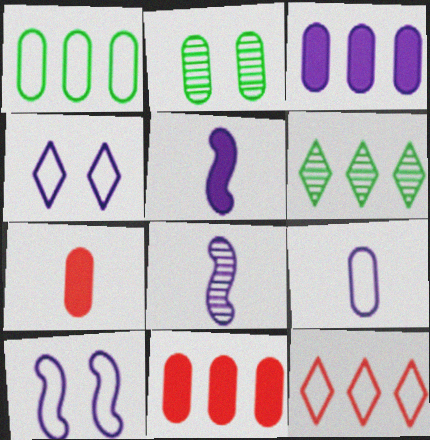[[2, 5, 12], 
[2, 9, 11], 
[3, 4, 8], 
[6, 7, 10]]